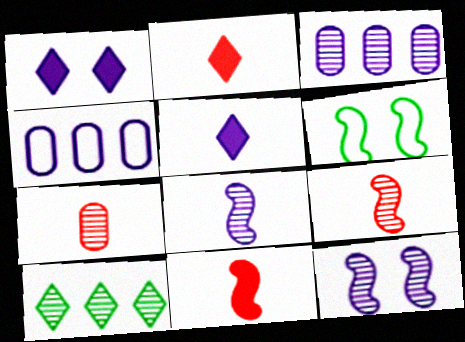[[1, 4, 8], 
[2, 3, 6], 
[4, 5, 12], 
[7, 10, 12]]